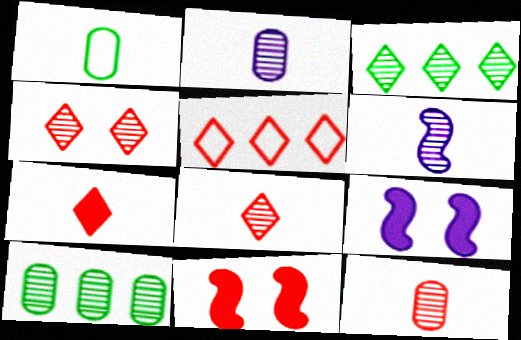[[1, 6, 7], 
[4, 5, 7], 
[4, 6, 10], 
[5, 11, 12]]